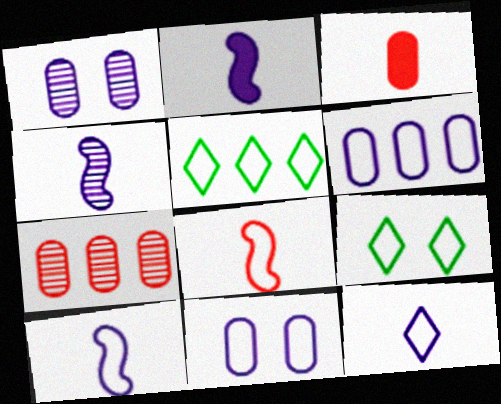[[2, 4, 10], 
[2, 7, 9], 
[5, 8, 11], 
[6, 8, 9]]